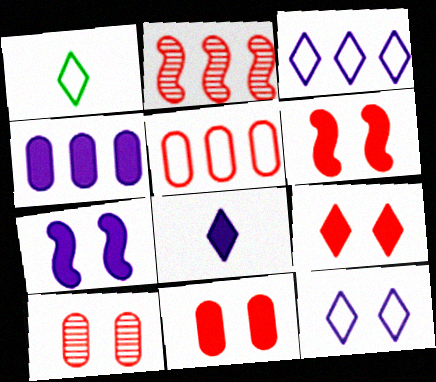[[4, 7, 8], 
[6, 9, 11]]